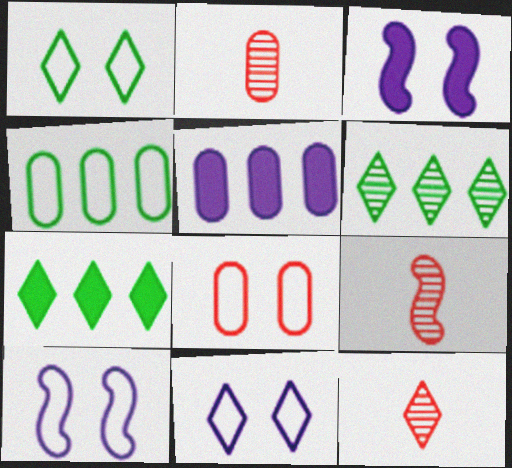[[1, 5, 9], 
[1, 8, 10], 
[2, 7, 10], 
[2, 9, 12], 
[3, 4, 12], 
[7, 11, 12]]